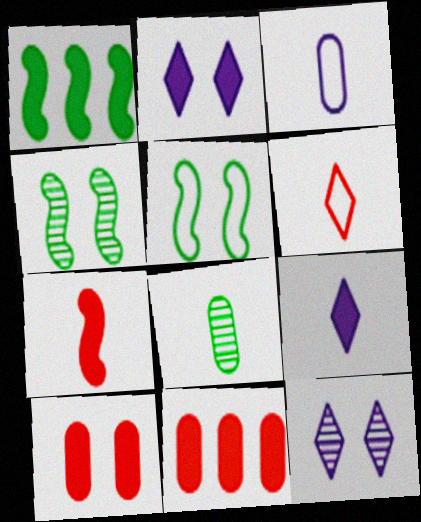[[1, 9, 10], 
[5, 10, 12]]